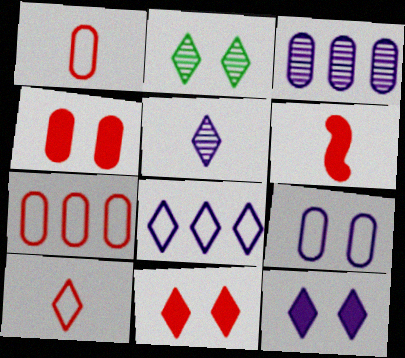[[5, 8, 12]]